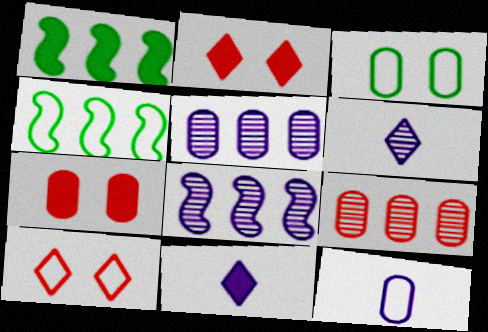[[1, 7, 11], 
[4, 6, 7], 
[4, 10, 12]]